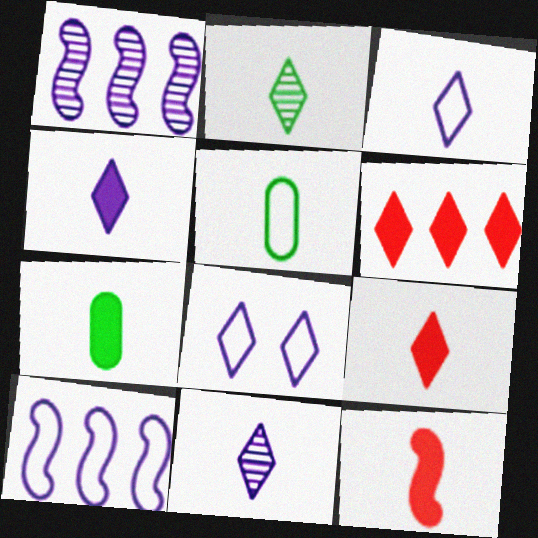[[2, 3, 9], 
[2, 6, 8], 
[3, 4, 11], 
[4, 7, 12], 
[5, 11, 12]]